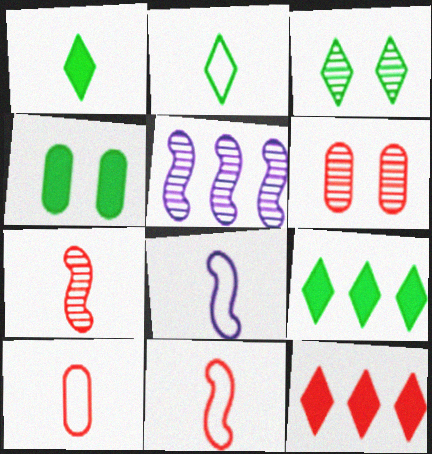[[2, 3, 9], 
[2, 8, 10], 
[6, 8, 9], 
[6, 11, 12]]